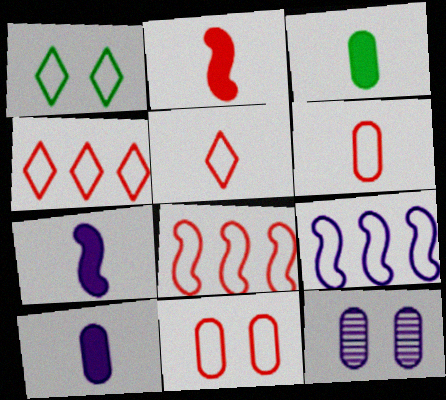[[1, 6, 9], 
[5, 8, 11]]